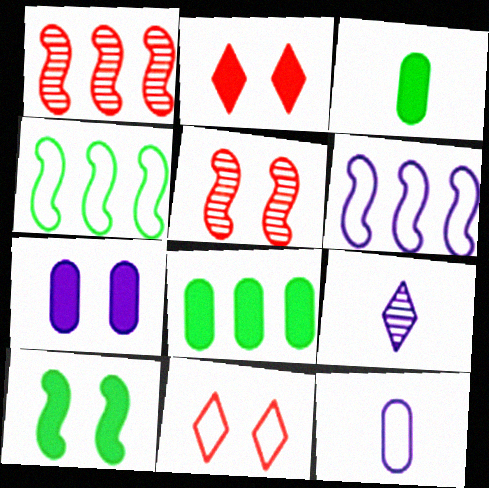[[2, 7, 10], 
[4, 11, 12], 
[6, 7, 9]]